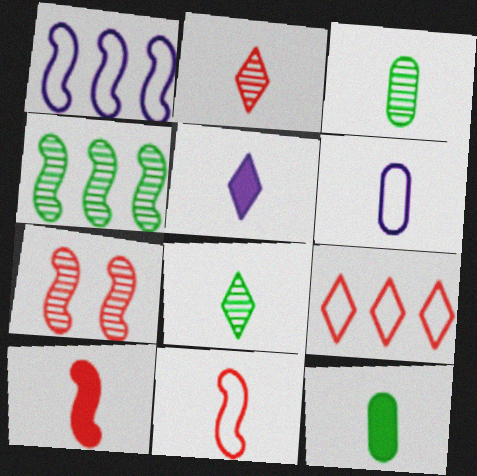[[3, 5, 11], 
[5, 10, 12], 
[6, 8, 10]]